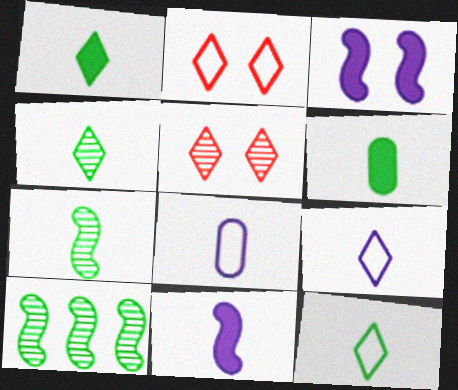[[1, 4, 12], 
[6, 7, 12]]